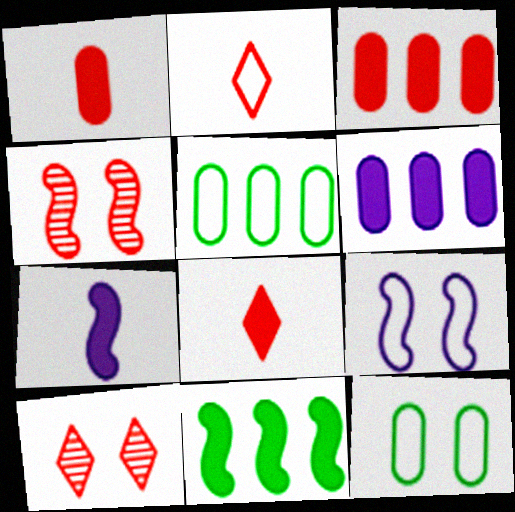[[2, 3, 4], 
[2, 5, 9], 
[5, 7, 10]]